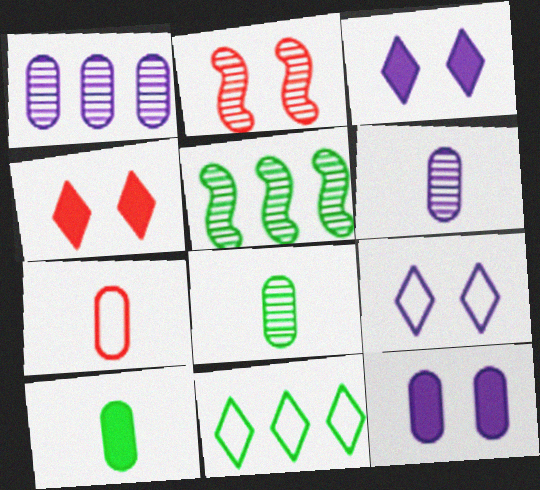[[3, 5, 7], 
[6, 7, 10]]